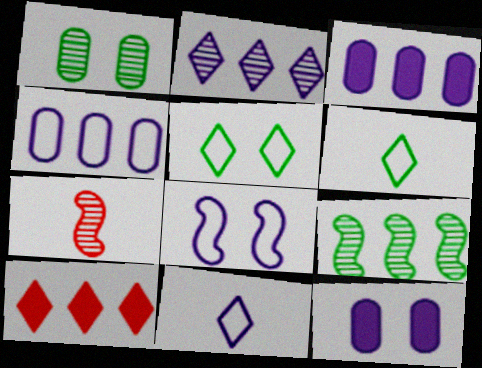[[1, 2, 7], 
[3, 5, 7], 
[4, 8, 11], 
[4, 9, 10]]